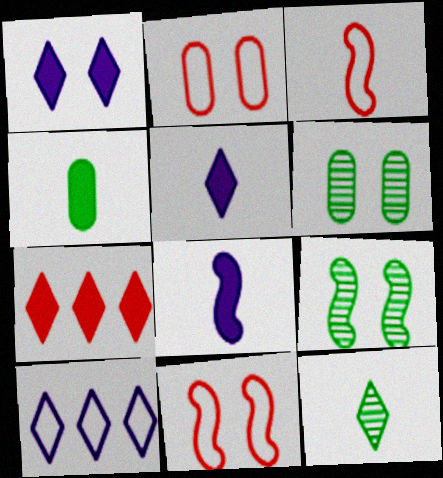[[1, 2, 9], 
[1, 6, 11]]